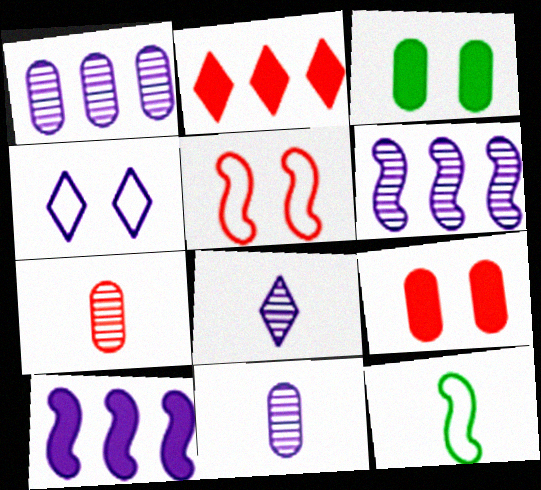[[2, 5, 7], 
[4, 10, 11]]